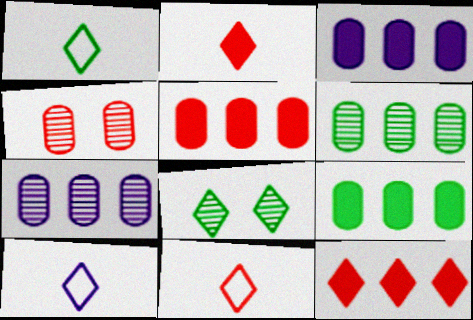[[1, 10, 11], 
[3, 5, 9], 
[8, 10, 12]]